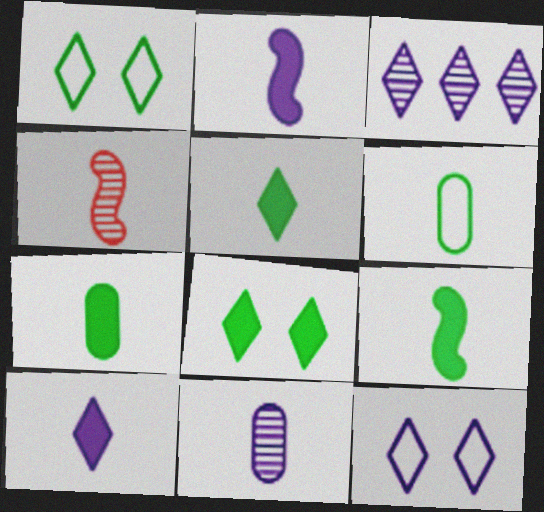[[3, 10, 12], 
[4, 6, 10], 
[5, 7, 9]]